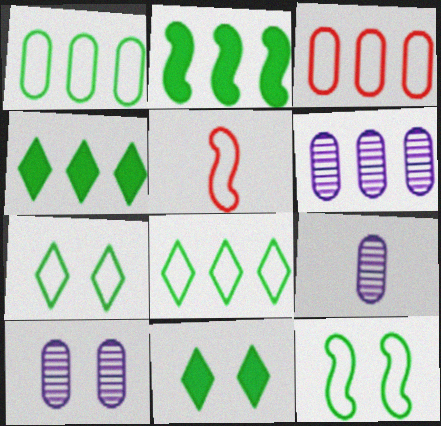[[4, 5, 10], 
[5, 6, 11], 
[6, 9, 10]]